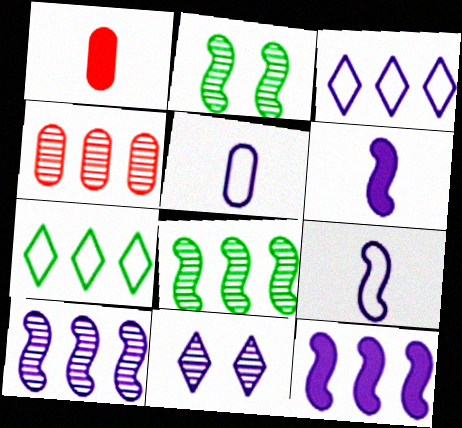[[1, 2, 3], 
[4, 7, 12], 
[5, 11, 12]]